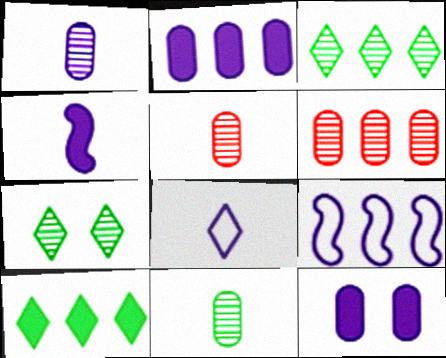[[1, 4, 8], 
[1, 5, 11], 
[6, 9, 10]]